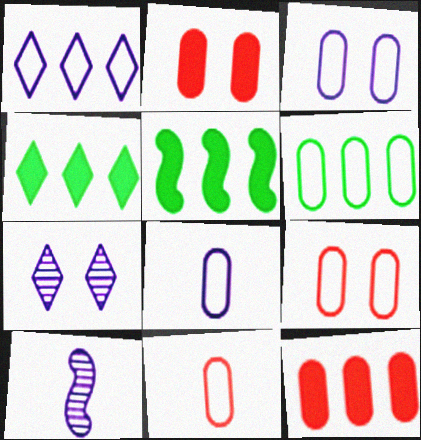[[3, 6, 11], 
[4, 9, 10], 
[5, 7, 11], 
[6, 8, 9]]